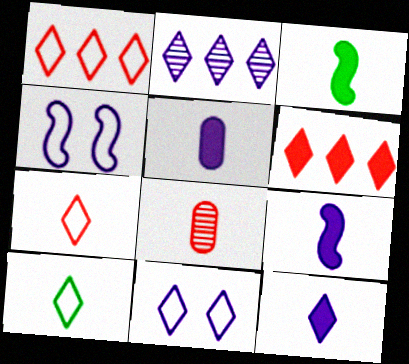[[1, 10, 11], 
[2, 4, 5], 
[2, 11, 12], 
[5, 9, 12], 
[8, 9, 10]]